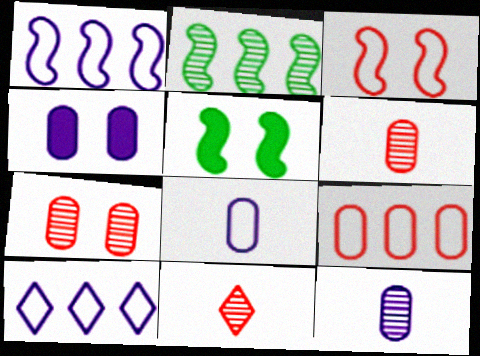[[5, 6, 10]]